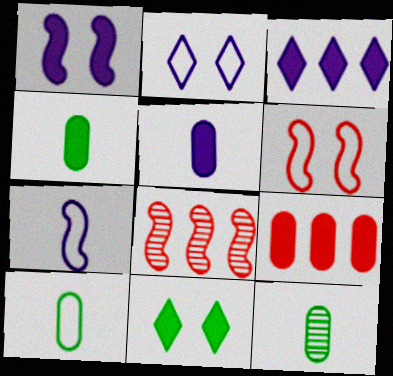[[1, 3, 5], 
[2, 4, 8], 
[3, 6, 12], 
[4, 10, 12]]